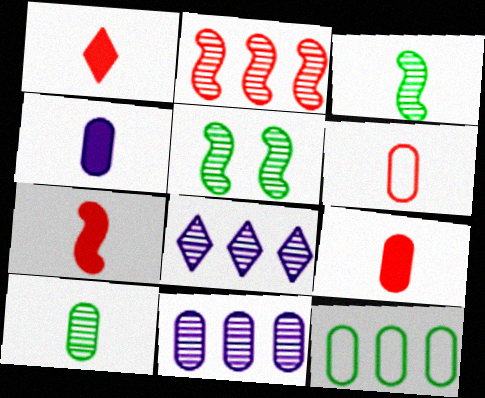[[1, 7, 9], 
[4, 6, 10]]